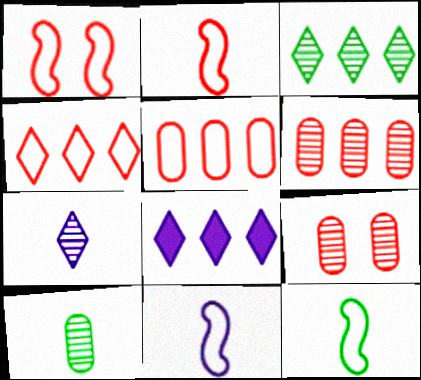[[1, 8, 10], 
[2, 11, 12], 
[3, 4, 8], 
[8, 9, 12]]